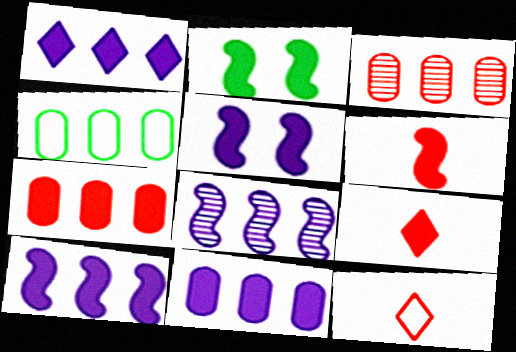[[1, 10, 11], 
[2, 6, 10], 
[2, 9, 11], 
[3, 4, 11]]